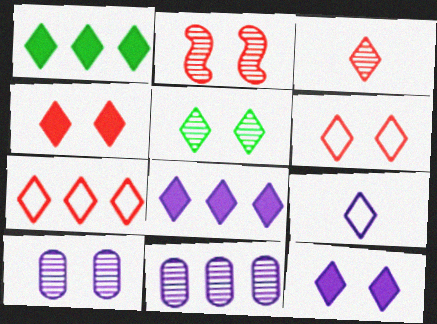[[2, 5, 10], 
[3, 4, 7], 
[5, 6, 12]]